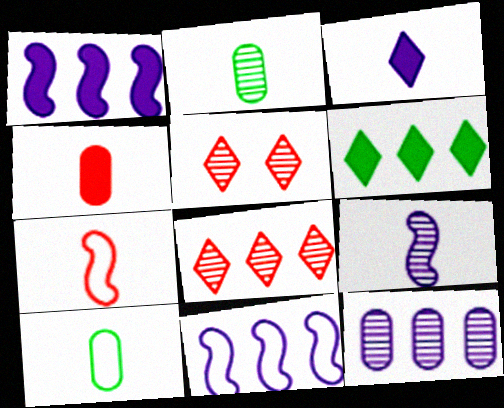[[1, 5, 10], 
[2, 3, 7]]